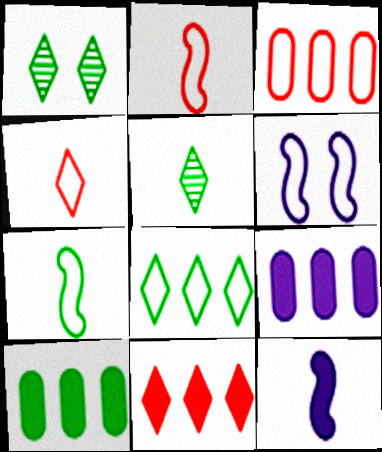[[1, 2, 9], 
[1, 3, 12], 
[1, 7, 10]]